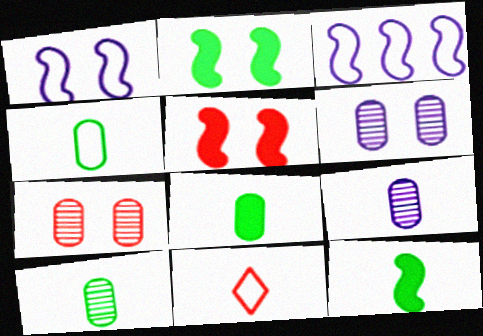[[4, 8, 10], 
[9, 11, 12]]